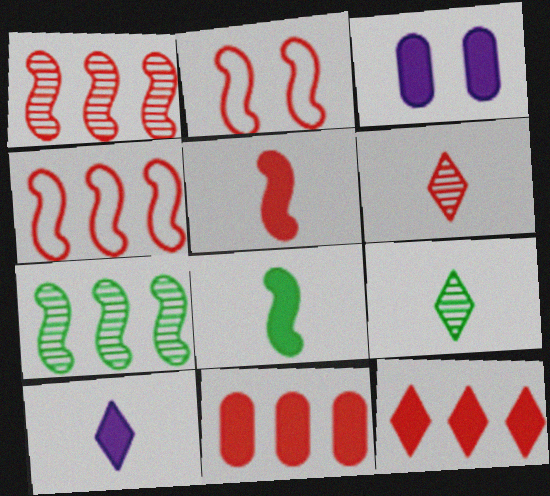[[1, 2, 5], 
[2, 6, 11], 
[3, 4, 9], 
[3, 8, 12]]